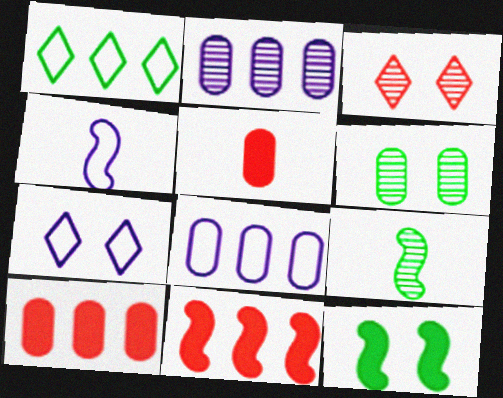[[1, 2, 11], 
[2, 3, 9], 
[4, 7, 8], 
[5, 6, 8], 
[7, 9, 10]]